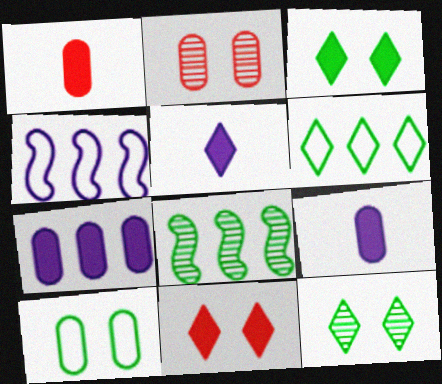[[1, 4, 12]]